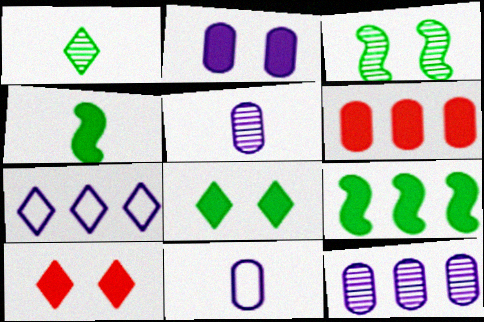[[1, 7, 10], 
[2, 11, 12]]